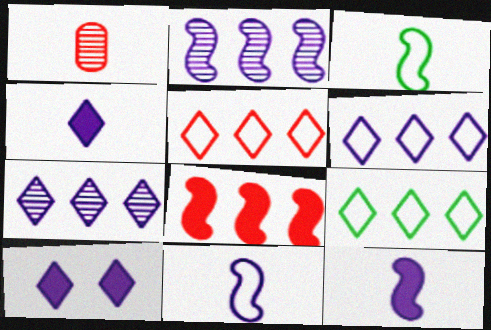[[1, 3, 4], 
[5, 6, 9]]